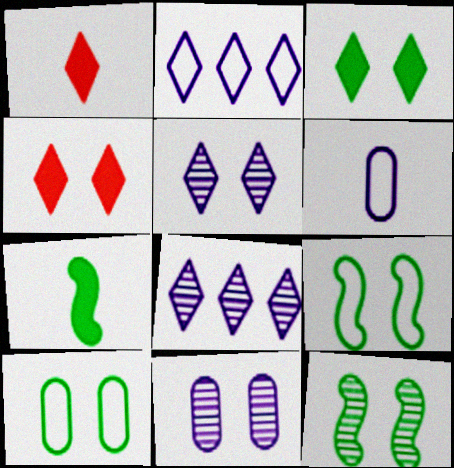[[3, 10, 12], 
[4, 9, 11]]